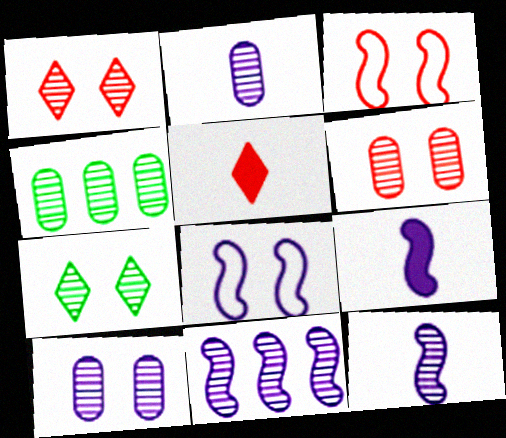[[1, 4, 12], 
[2, 4, 6], 
[4, 5, 8], 
[8, 9, 11]]